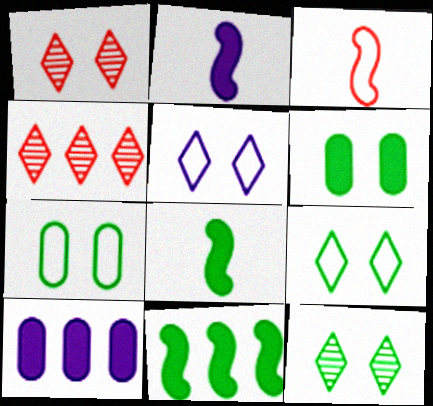[[2, 4, 7], 
[3, 10, 12]]